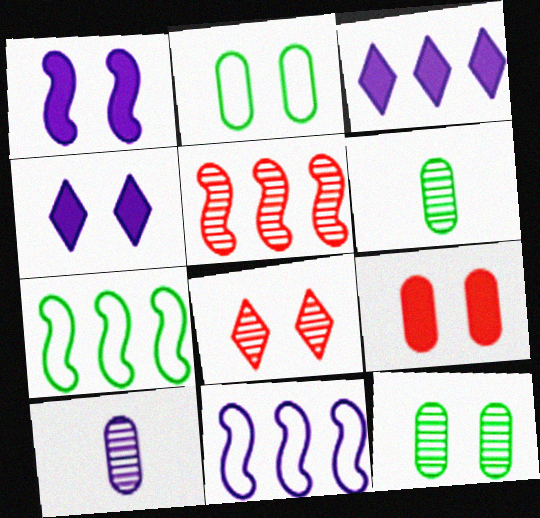[[1, 2, 8], 
[4, 10, 11]]